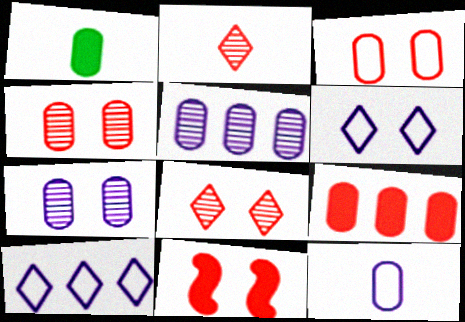[[1, 3, 5], 
[3, 8, 11]]